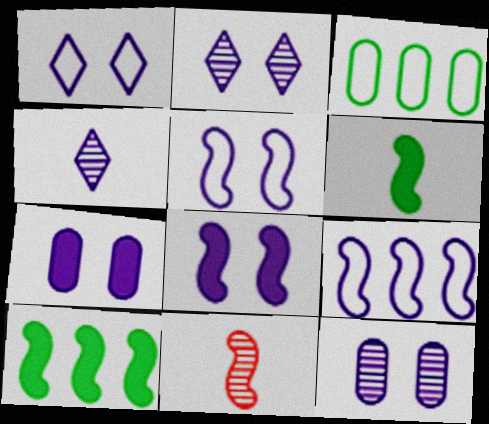[[1, 8, 12], 
[2, 5, 7], 
[4, 7, 9], 
[5, 10, 11]]